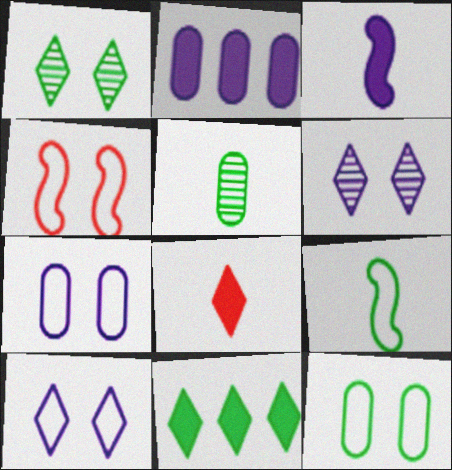[[4, 10, 12]]